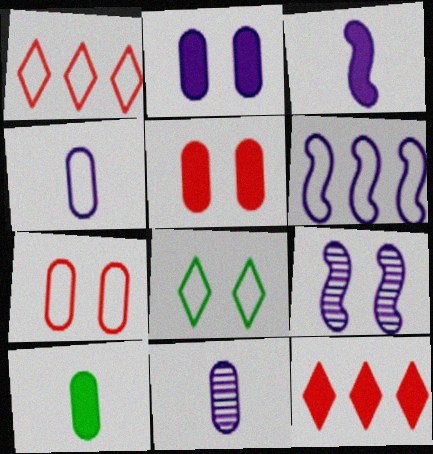[[1, 9, 10], 
[3, 6, 9], 
[5, 8, 9]]